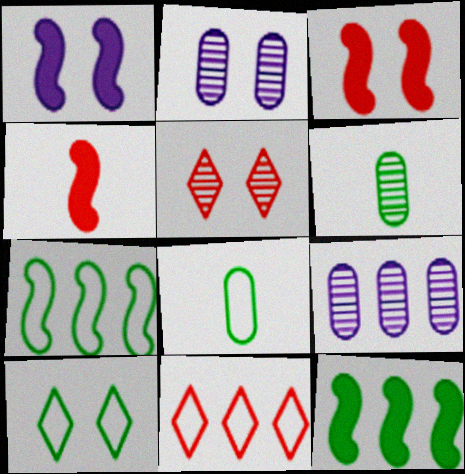[[1, 4, 12], 
[1, 6, 11], 
[2, 3, 10], 
[4, 9, 10], 
[6, 10, 12], 
[7, 8, 10], 
[9, 11, 12]]